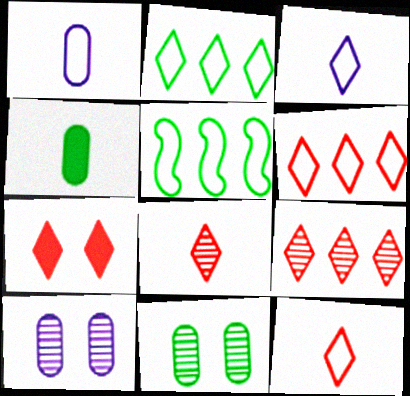[[6, 7, 8], 
[7, 9, 12]]